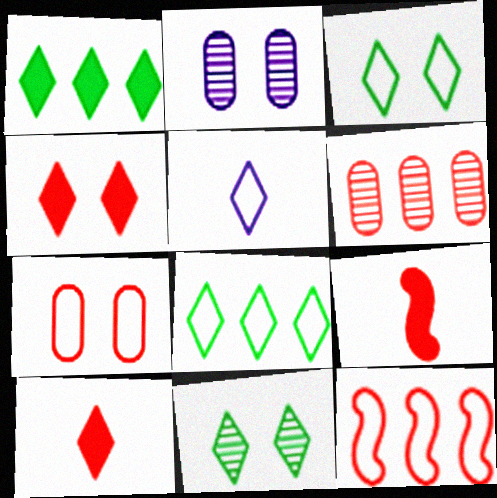[[2, 8, 9]]